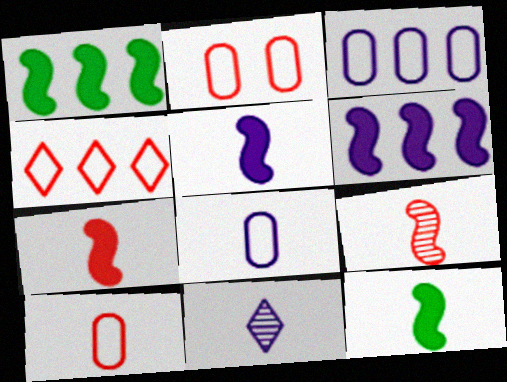[[1, 2, 11], 
[5, 7, 12], 
[5, 8, 11], 
[10, 11, 12]]